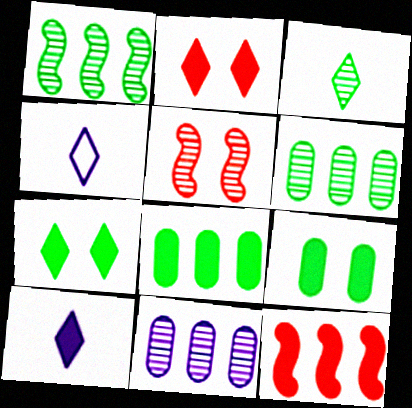[[3, 5, 11], 
[4, 5, 8], 
[9, 10, 12]]